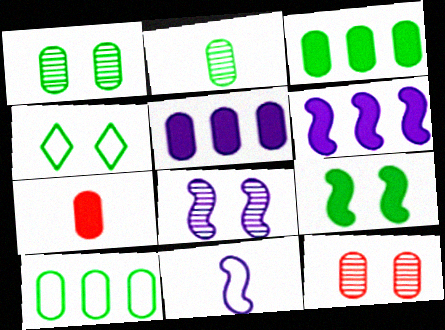[[1, 4, 9], 
[6, 8, 11]]